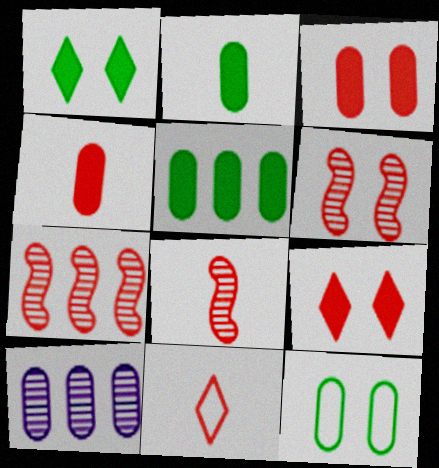[[3, 7, 11], 
[4, 8, 11], 
[4, 10, 12], 
[6, 7, 8]]